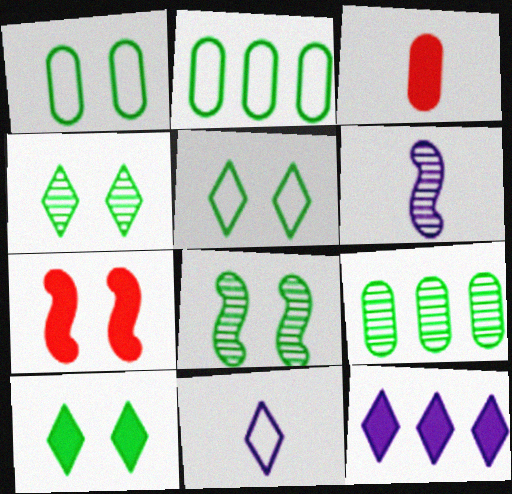[[1, 8, 10], 
[4, 5, 10], 
[7, 9, 11]]